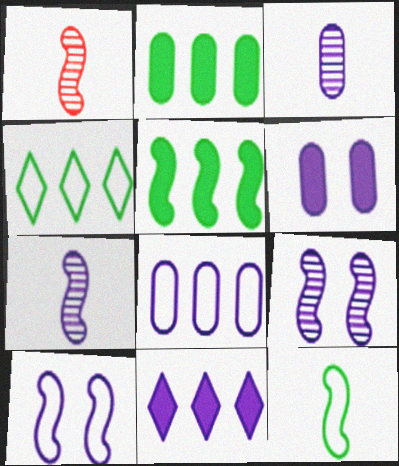[[1, 4, 6], 
[1, 5, 10], 
[3, 6, 8], 
[3, 10, 11]]